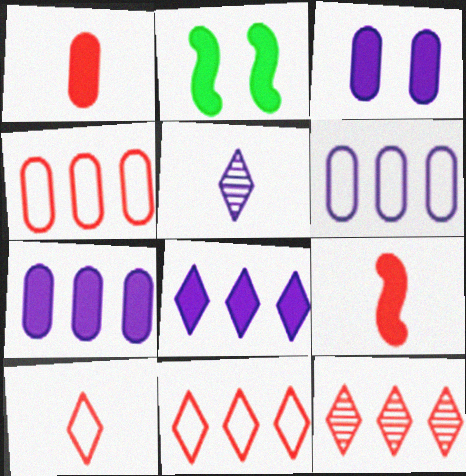[[1, 2, 8], 
[2, 4, 5]]